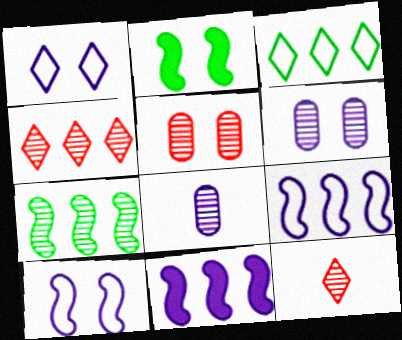[[1, 2, 5], 
[1, 8, 11], 
[6, 7, 12]]